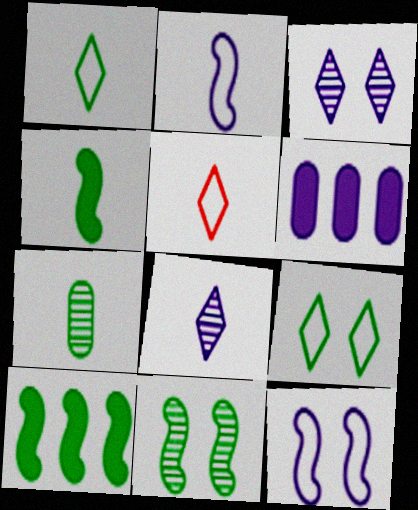[[1, 4, 7], 
[2, 3, 6], 
[5, 6, 11], 
[6, 8, 12], 
[7, 9, 10]]